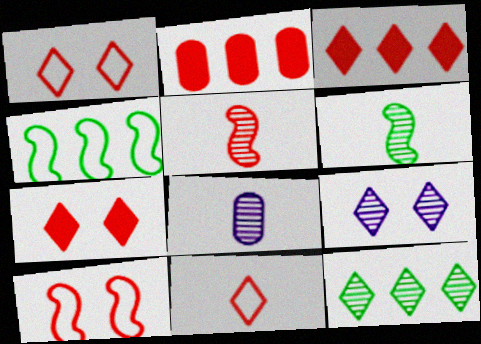[[1, 2, 5], 
[4, 7, 8]]